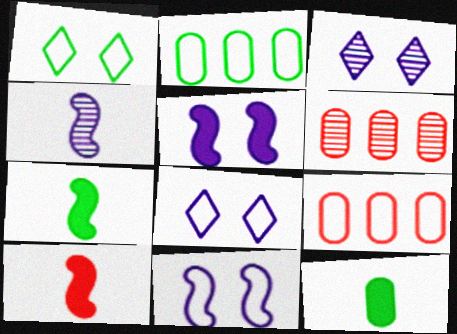[[2, 3, 10], 
[3, 7, 9], 
[6, 7, 8]]